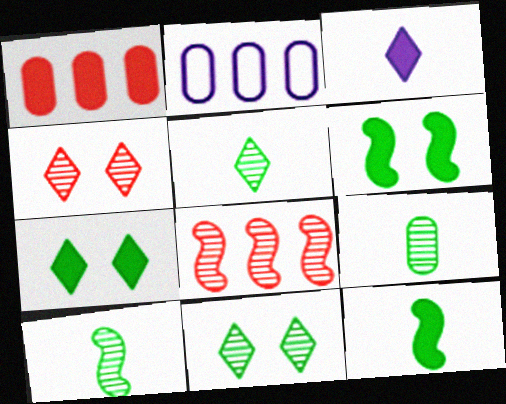[[1, 3, 6], 
[2, 4, 12], 
[5, 9, 10]]